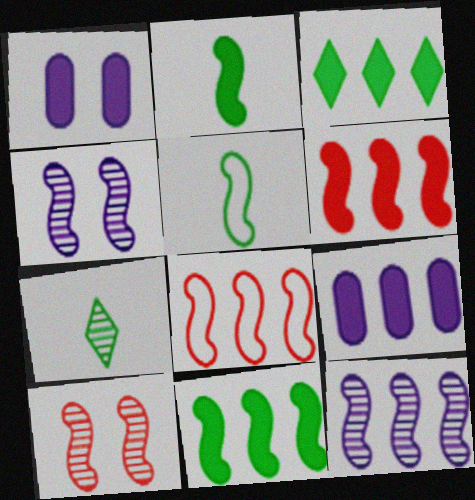[[1, 7, 8], 
[2, 4, 8], 
[3, 6, 9], 
[4, 5, 6], 
[8, 11, 12]]